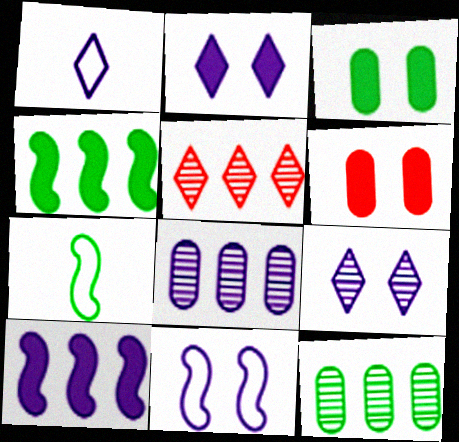[]